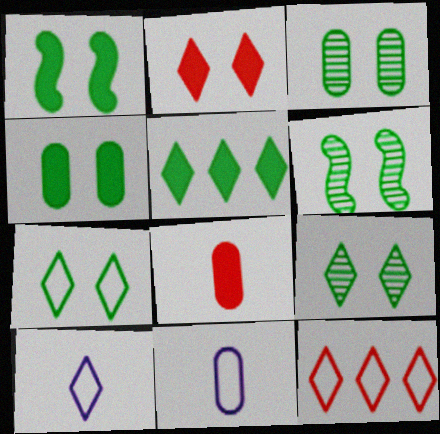[[1, 3, 7], 
[3, 6, 9], 
[4, 6, 7], 
[7, 10, 12]]